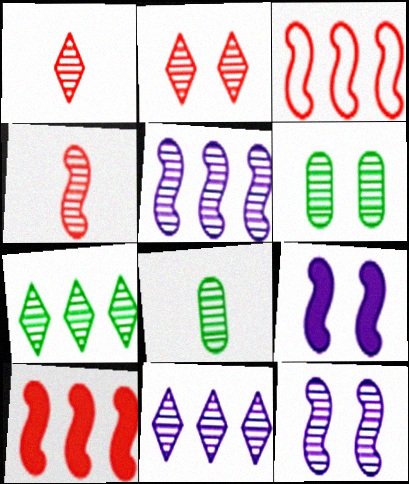[[1, 5, 6], 
[2, 5, 8], 
[2, 6, 12], 
[4, 6, 11]]